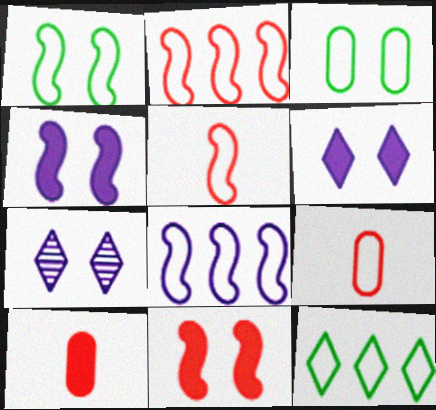[[1, 5, 8], 
[3, 7, 11]]